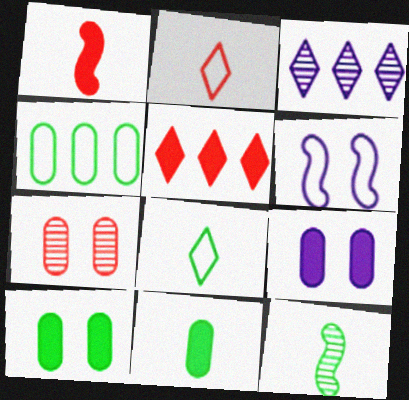[[2, 4, 6], 
[3, 7, 12], 
[8, 11, 12]]